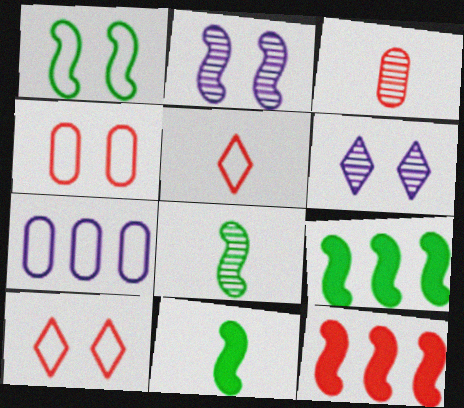[[1, 5, 7], 
[1, 8, 9], 
[3, 10, 12]]